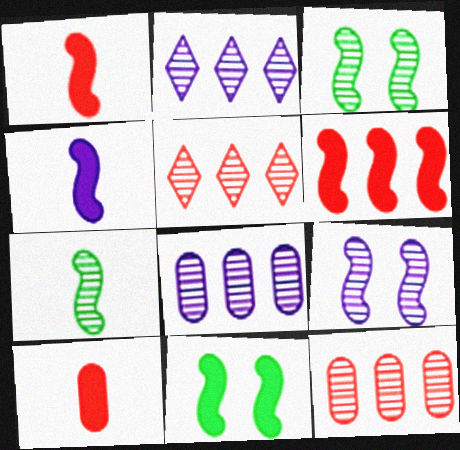[[4, 6, 11]]